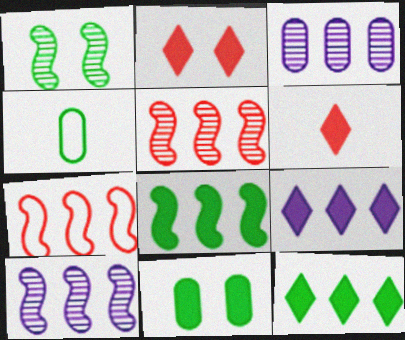[[1, 4, 12], 
[2, 4, 10], 
[3, 7, 12], 
[7, 8, 10]]